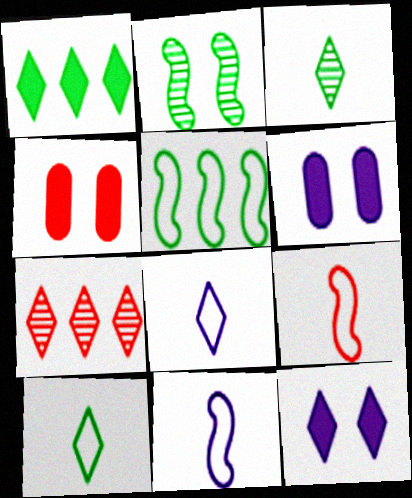[[4, 7, 9], 
[7, 10, 12]]